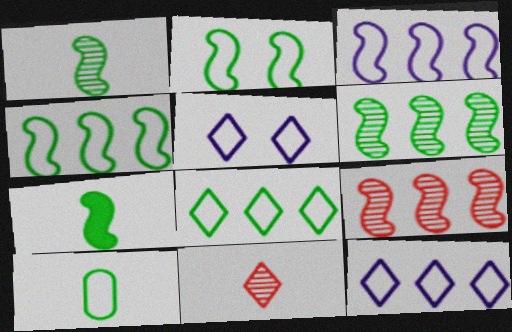[[2, 6, 7], 
[2, 8, 10]]